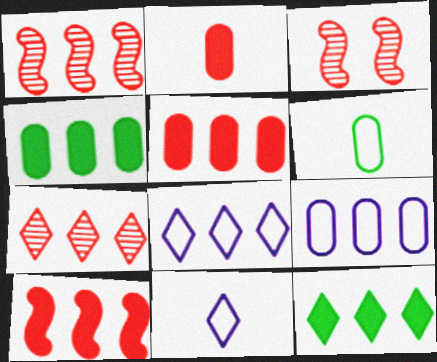[[1, 4, 8], 
[1, 9, 12], 
[3, 4, 11], 
[7, 8, 12]]